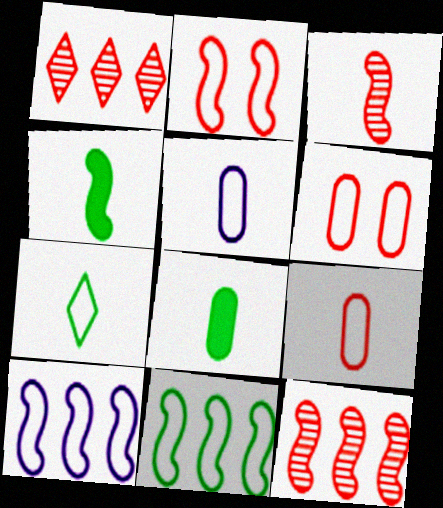[[6, 7, 10]]